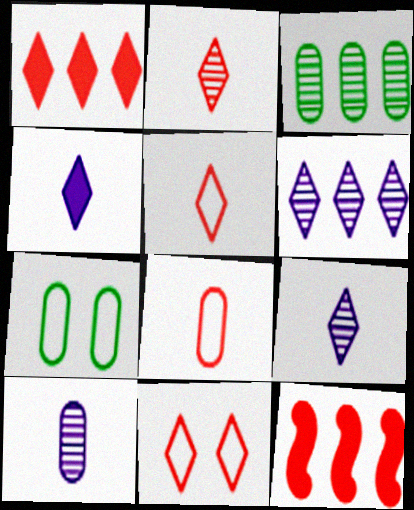[[1, 2, 11], 
[7, 9, 12]]